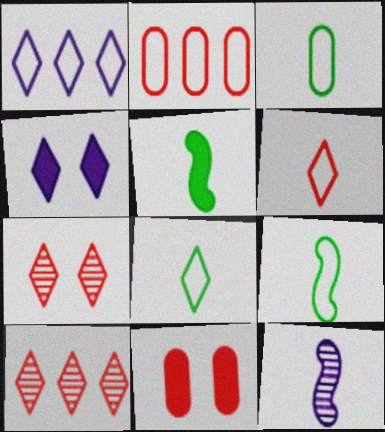[[3, 8, 9], 
[4, 8, 10]]